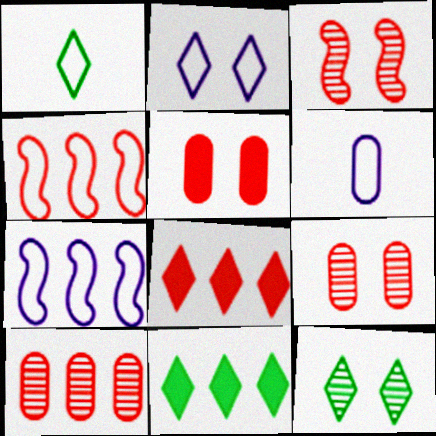[[1, 11, 12], 
[2, 6, 7], 
[3, 6, 11], 
[4, 8, 10], 
[7, 10, 11]]